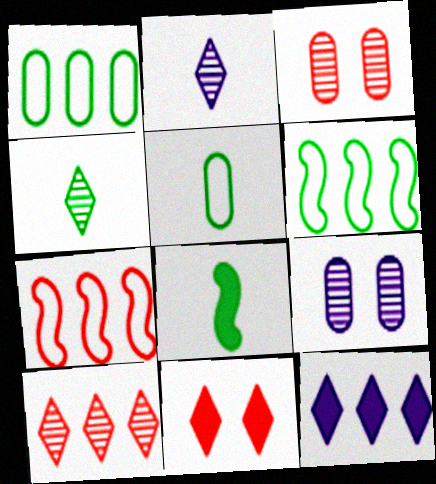[[4, 5, 8]]